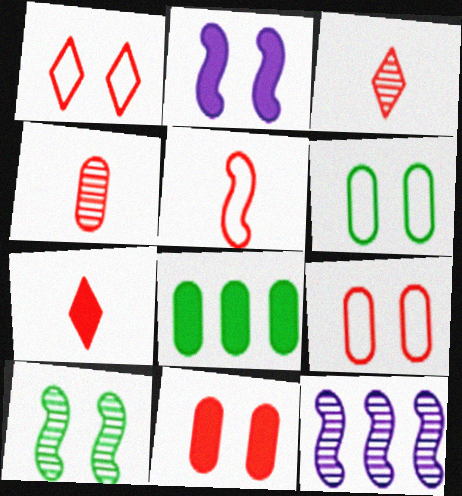[[2, 7, 8], 
[4, 5, 7], 
[6, 7, 12]]